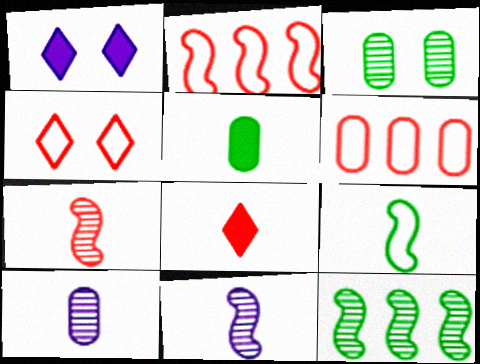[[8, 9, 10]]